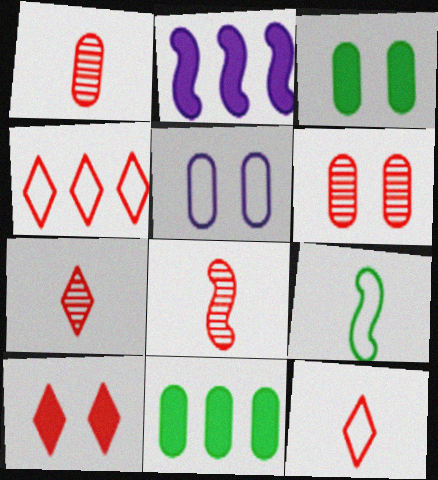[[1, 5, 11], 
[1, 7, 8], 
[3, 5, 6], 
[4, 5, 9], 
[4, 7, 10]]